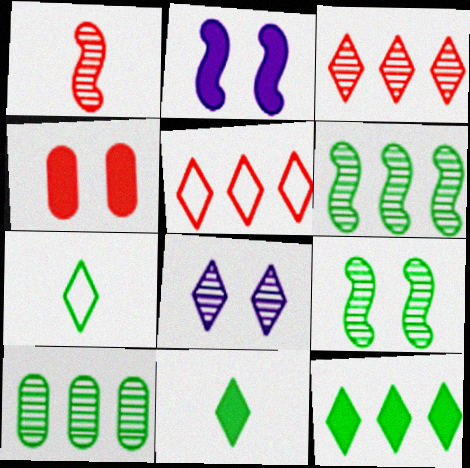[[1, 4, 5], 
[1, 8, 10], 
[5, 8, 11]]